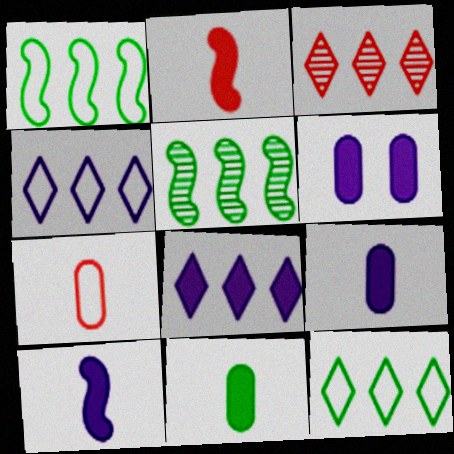[[3, 8, 12], 
[6, 8, 10]]